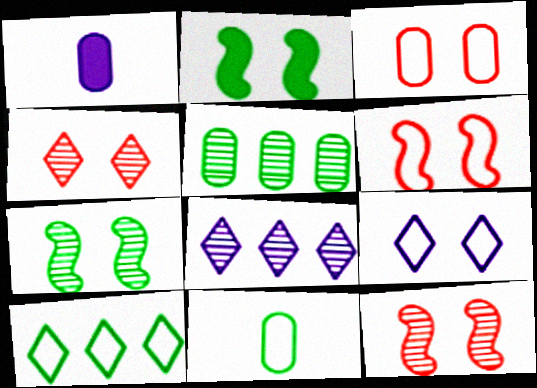[[1, 3, 5], 
[1, 10, 12]]